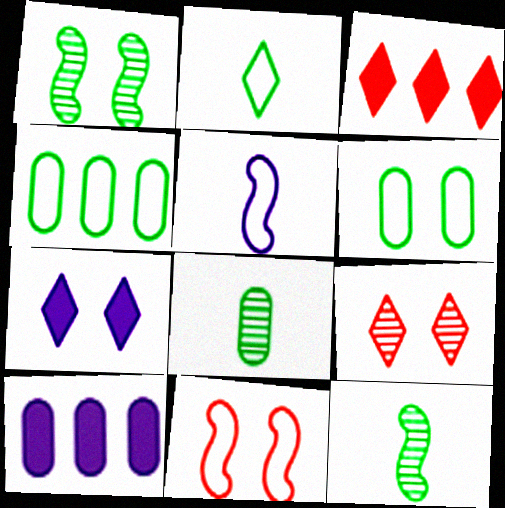[]